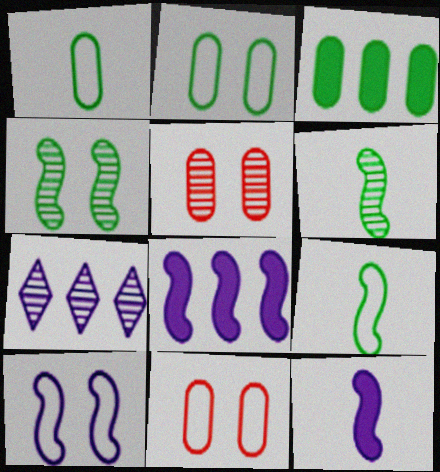[[5, 6, 7]]